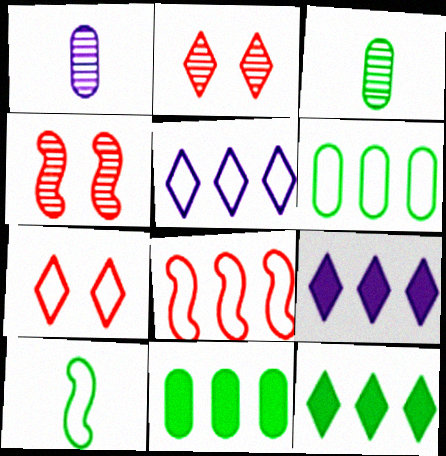[[5, 6, 8]]